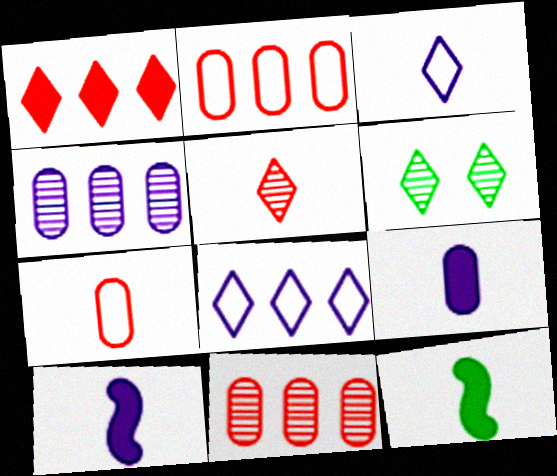[[1, 3, 6], 
[2, 6, 10]]